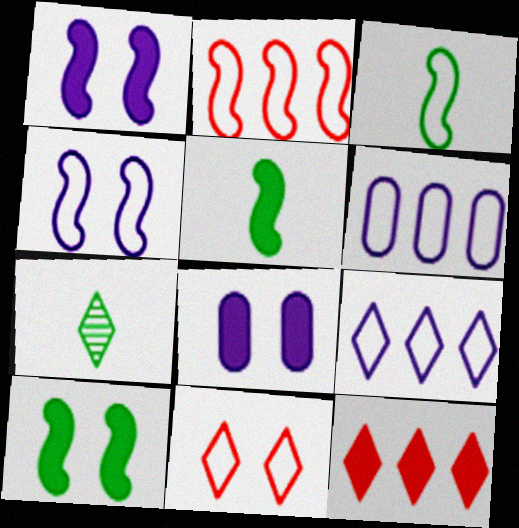[[2, 3, 4], 
[2, 7, 8], 
[3, 6, 11], 
[5, 8, 12]]